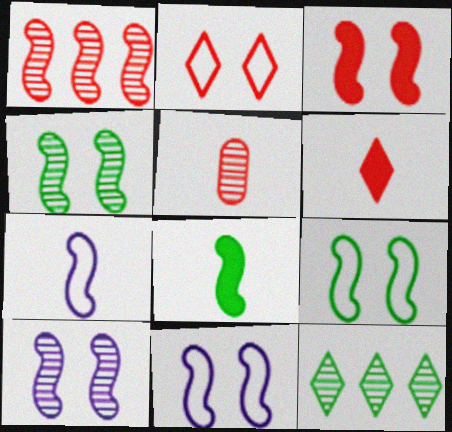[[1, 8, 11], 
[3, 4, 11], 
[3, 9, 10], 
[5, 10, 12]]